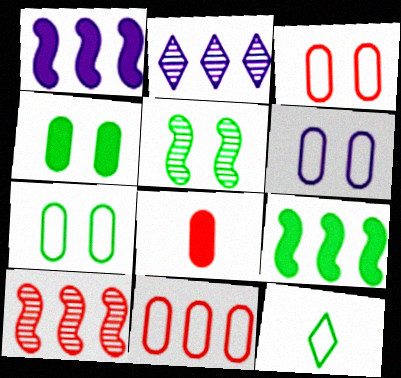[[2, 9, 11], 
[3, 6, 7]]